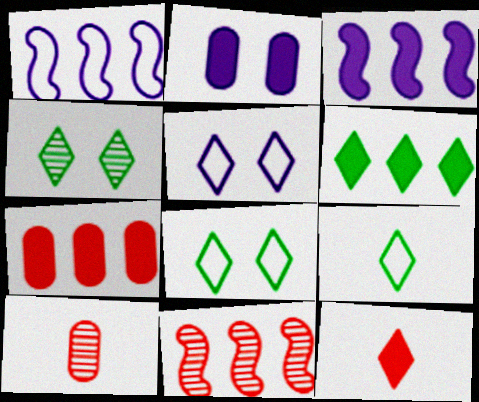[[2, 9, 11], 
[3, 6, 7], 
[3, 8, 10], 
[4, 6, 9]]